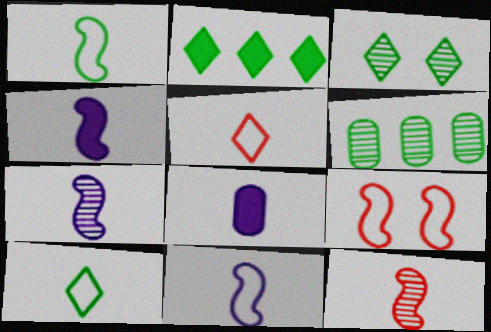[[1, 4, 12], 
[2, 3, 10], 
[4, 7, 11], 
[8, 10, 12]]